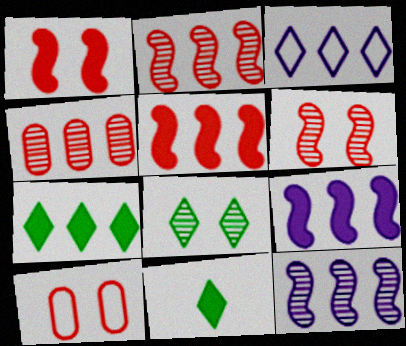[[10, 11, 12]]